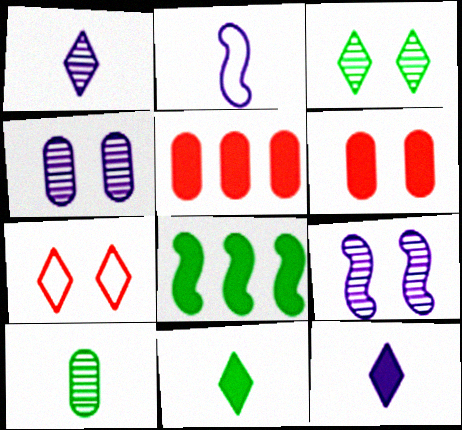[[2, 3, 5], 
[6, 8, 12]]